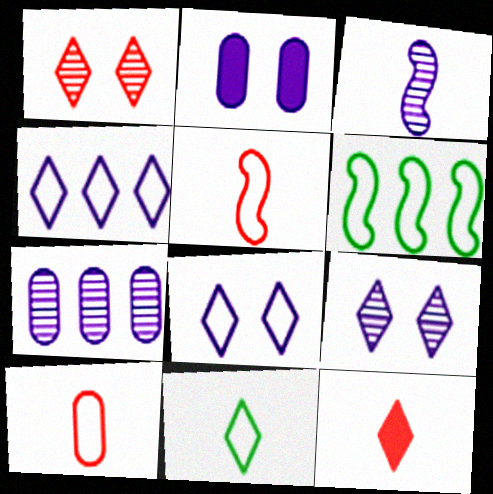[[2, 3, 4], 
[3, 7, 9], 
[6, 8, 10]]